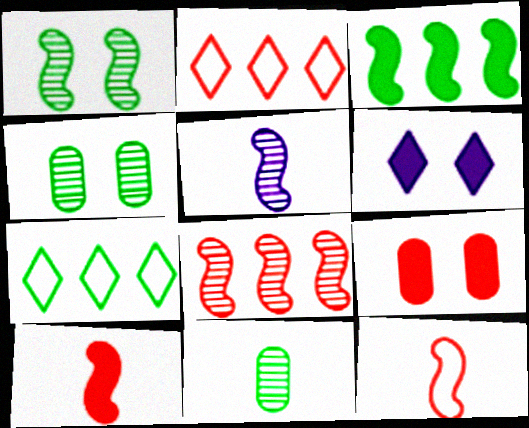[[1, 5, 8], 
[5, 7, 9]]